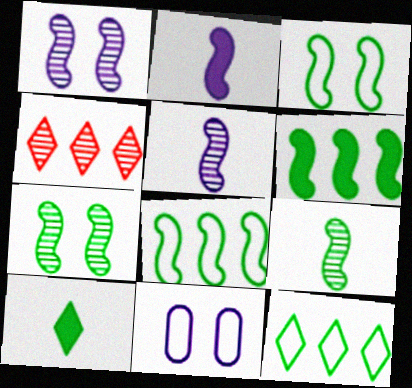[[3, 6, 9]]